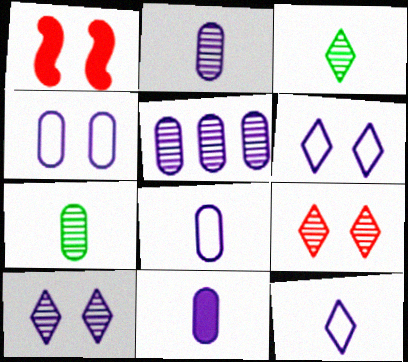[[2, 8, 11], 
[4, 5, 11]]